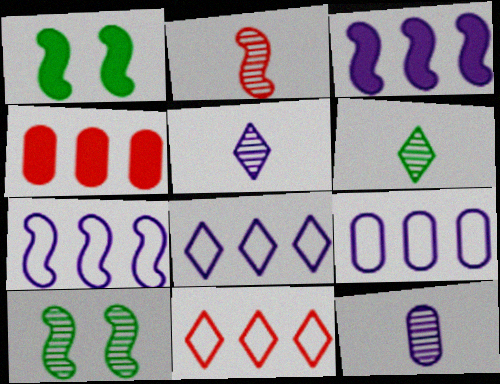[[1, 2, 7], 
[1, 11, 12], 
[2, 6, 12], 
[7, 8, 9]]